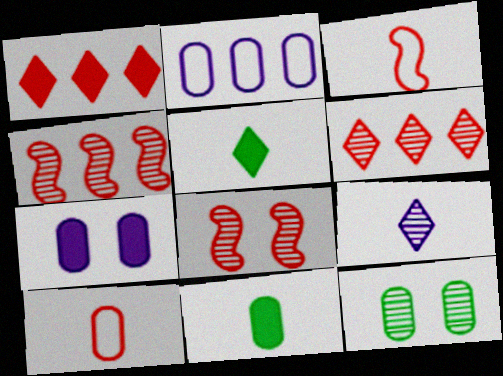[[1, 8, 10], 
[2, 5, 8], 
[3, 9, 11], 
[4, 9, 12]]